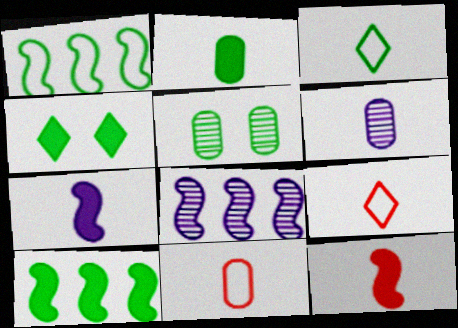[[2, 4, 10], 
[2, 6, 11], 
[3, 5, 10], 
[3, 6, 12], 
[4, 8, 11]]